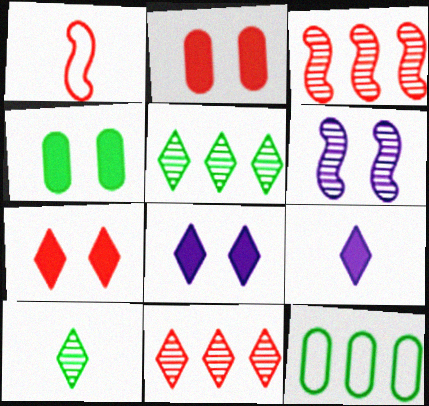[[1, 2, 11]]